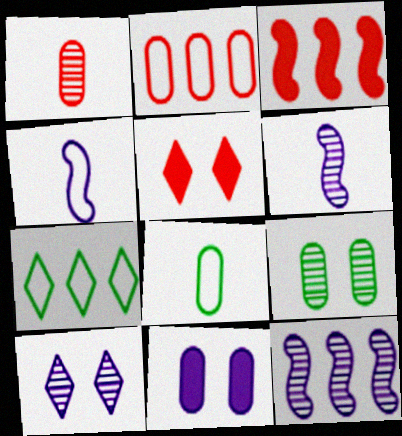[[3, 8, 10], 
[5, 8, 12]]